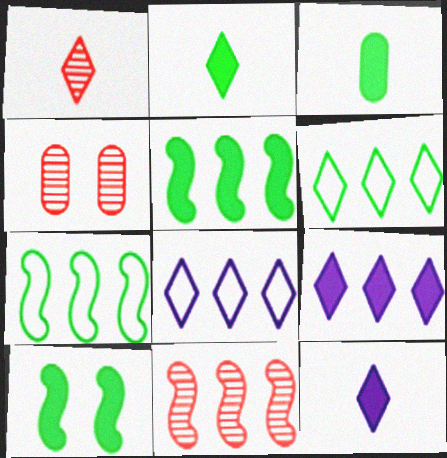[[1, 4, 11], 
[4, 7, 12]]